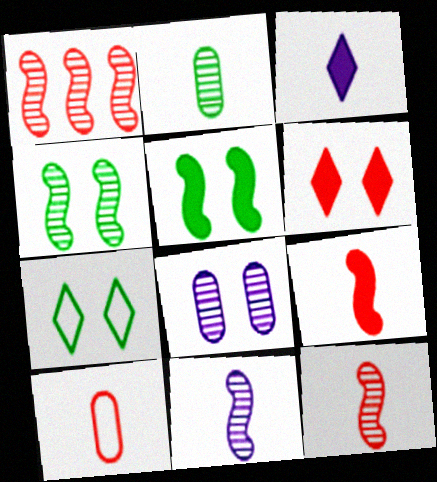[[1, 4, 11], 
[1, 6, 10]]